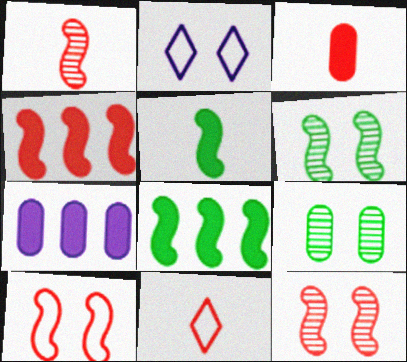[[1, 3, 11], 
[1, 4, 10], 
[6, 7, 11]]